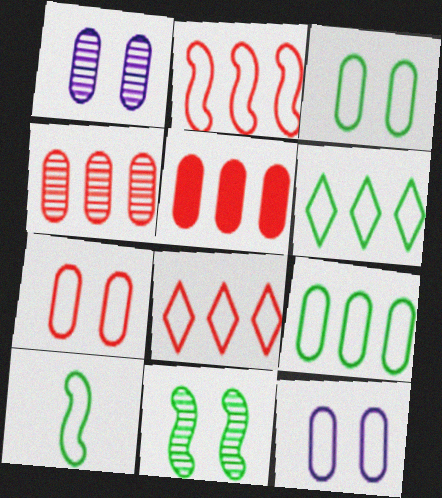[[3, 6, 10], 
[3, 7, 12], 
[8, 10, 12]]